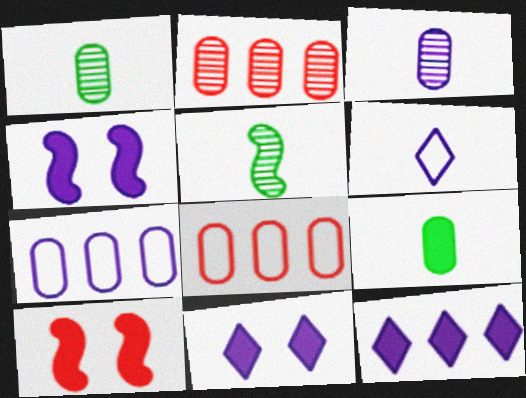[[5, 8, 11], 
[9, 10, 12]]